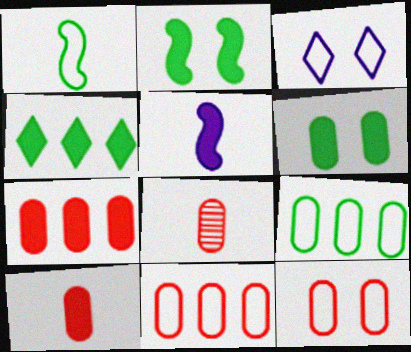[[1, 3, 11], 
[7, 8, 12]]